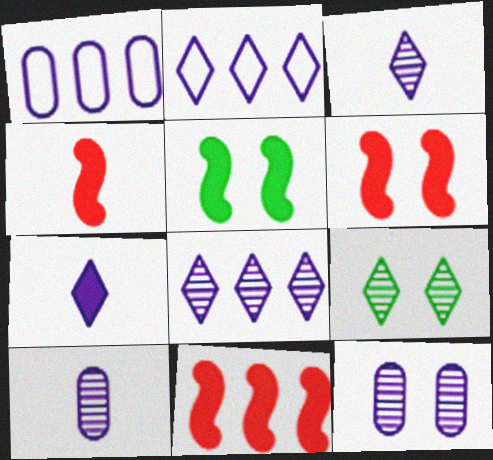[[1, 4, 9], 
[4, 6, 11]]